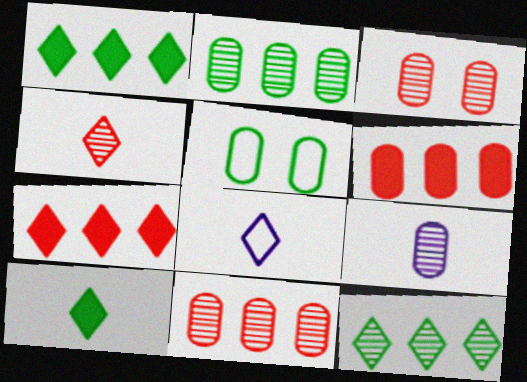[[2, 3, 9], 
[4, 8, 10], 
[5, 6, 9]]